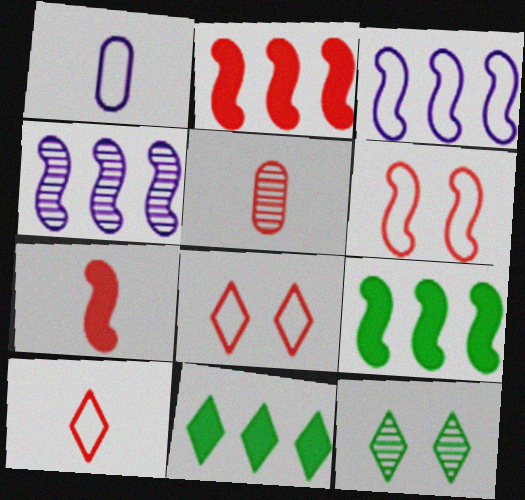[[1, 2, 12], 
[2, 5, 8], 
[4, 5, 12], 
[5, 7, 10]]